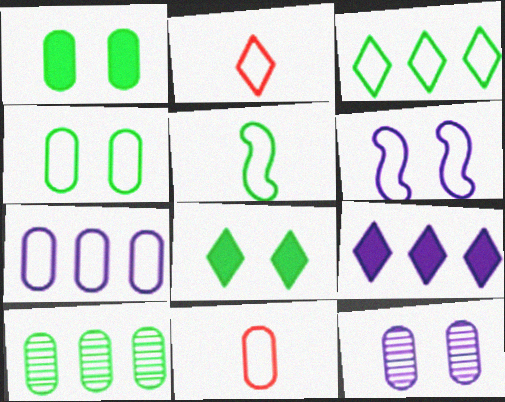[[3, 4, 5], 
[3, 6, 11], 
[4, 7, 11], 
[5, 8, 10]]